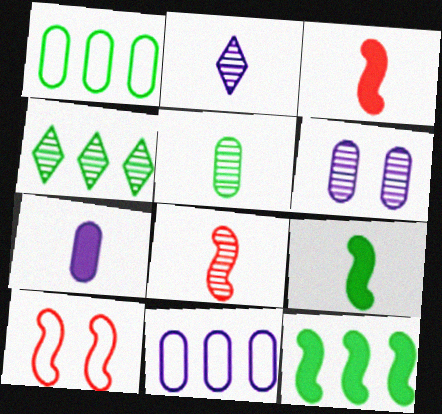[[1, 4, 12], 
[2, 5, 8], 
[4, 6, 8], 
[4, 7, 10], 
[6, 7, 11]]